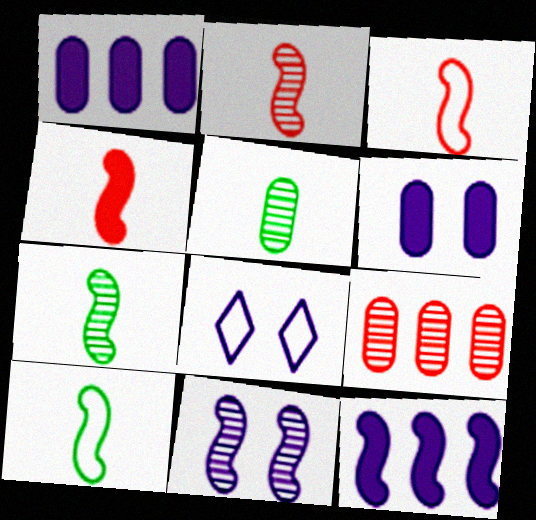[[2, 3, 4], 
[6, 8, 11]]